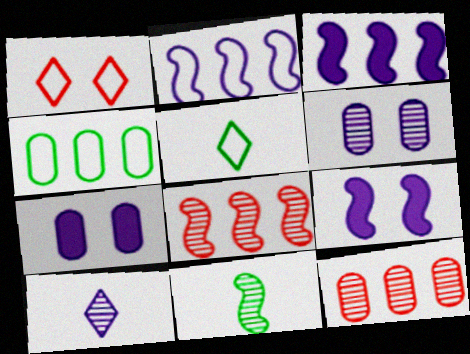[[2, 7, 10], 
[5, 7, 8], 
[5, 9, 12]]